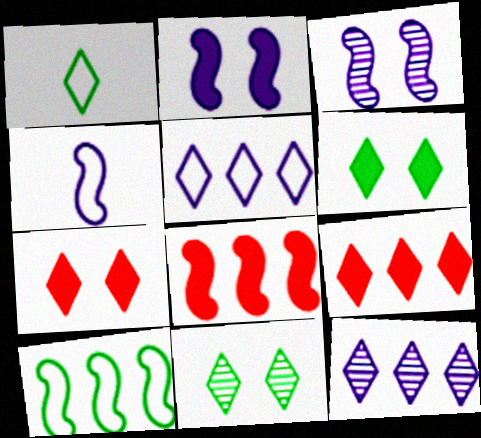[[1, 7, 12]]